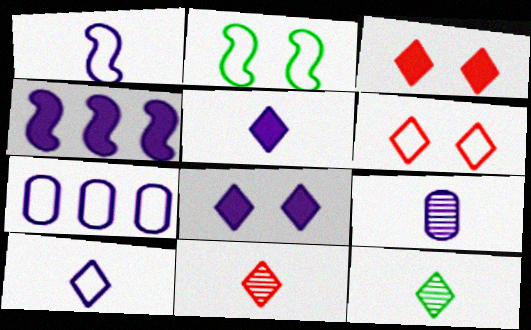[[1, 5, 9]]